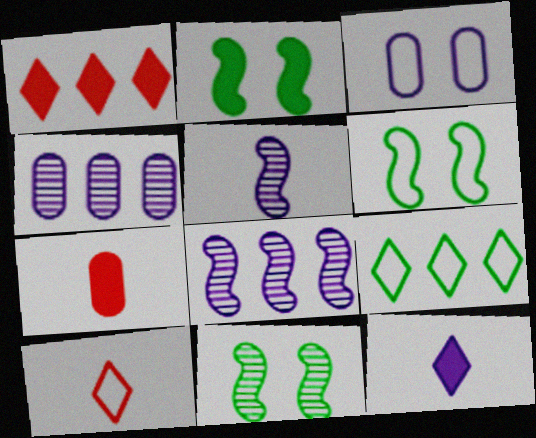[[2, 4, 10], 
[2, 6, 11], 
[3, 8, 12]]